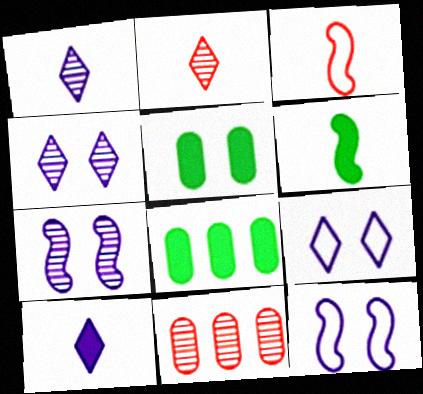[[2, 8, 12], 
[3, 4, 8], 
[6, 9, 11]]